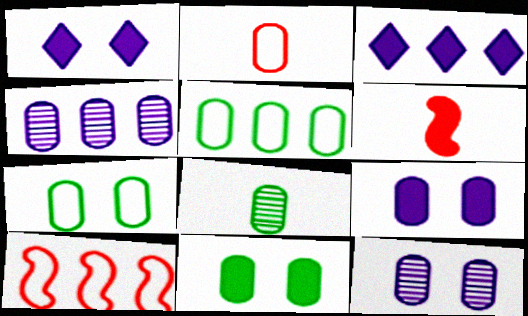[[1, 8, 10], 
[2, 4, 11], 
[3, 6, 11], 
[5, 8, 11]]